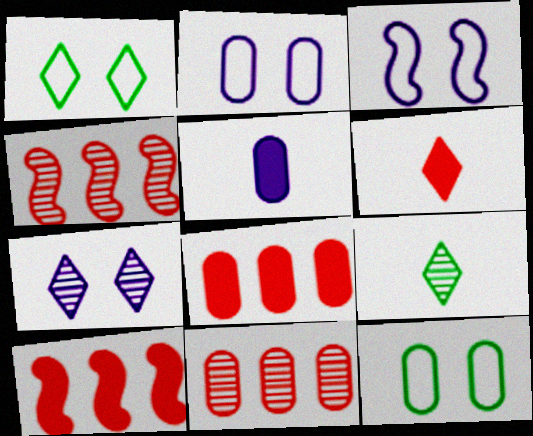[[1, 4, 5], 
[2, 9, 10], 
[3, 8, 9], 
[5, 11, 12]]